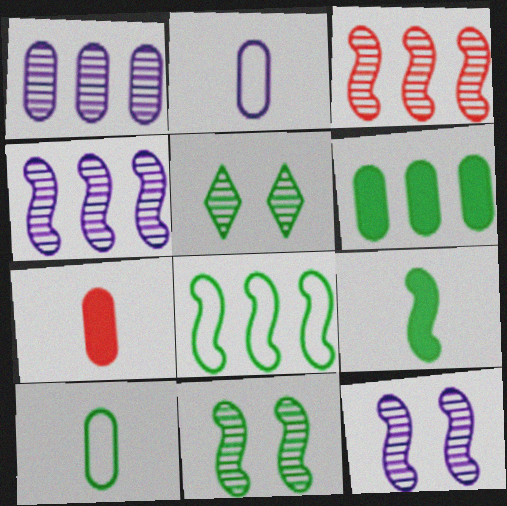[[8, 9, 11]]